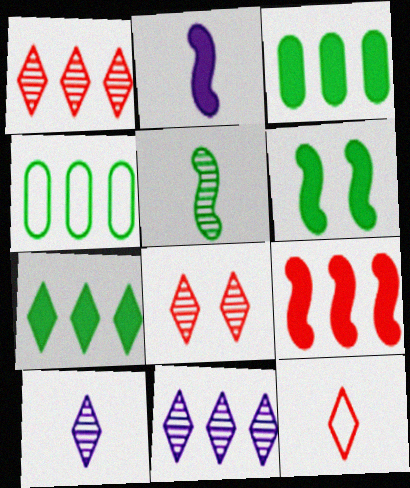[[2, 4, 8], 
[2, 6, 9], 
[4, 9, 11]]